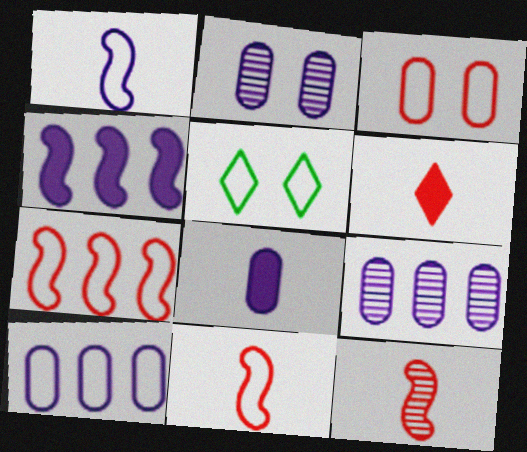[[2, 8, 10], 
[5, 10, 11]]